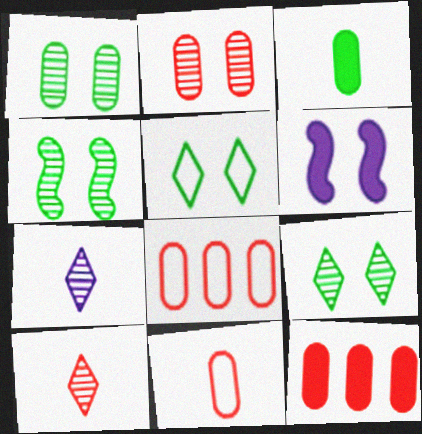[[1, 4, 9], 
[2, 5, 6], 
[2, 11, 12]]